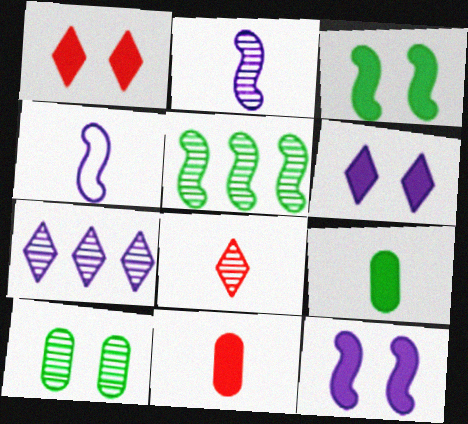[[4, 8, 9]]